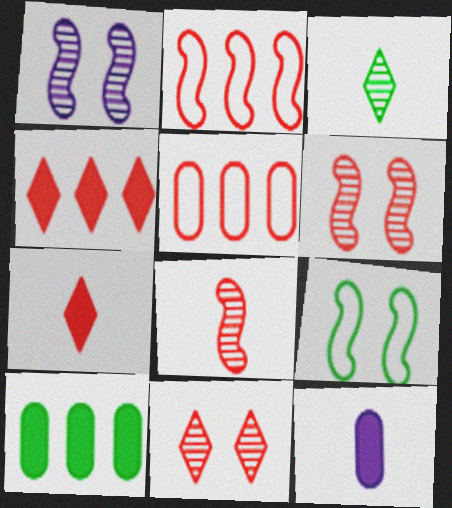[[3, 9, 10], 
[5, 6, 7]]